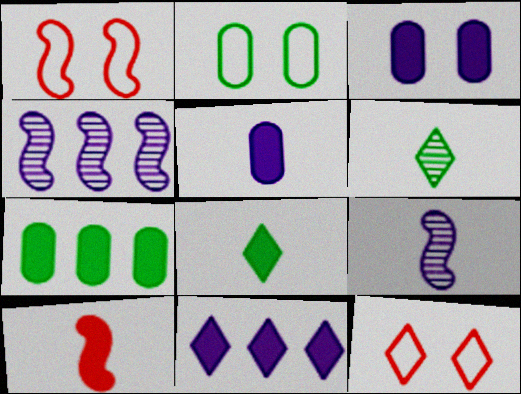[[5, 8, 10], 
[6, 11, 12], 
[7, 9, 12]]